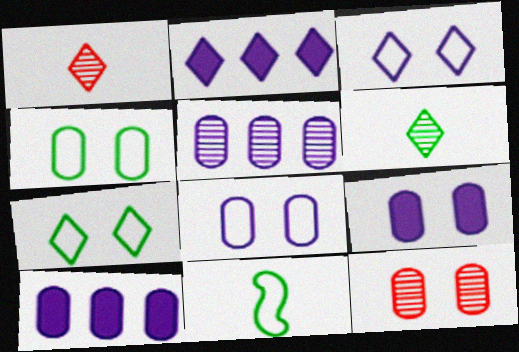[[1, 2, 7], 
[2, 11, 12], 
[4, 9, 12]]